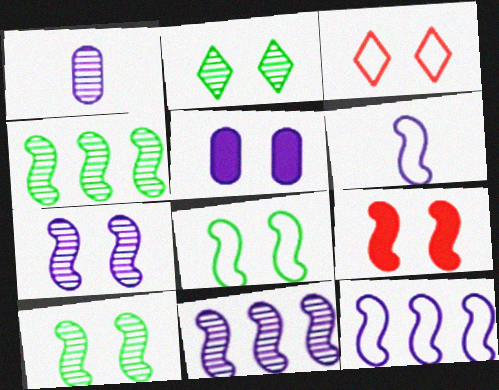[[3, 5, 10], 
[4, 6, 9], 
[7, 8, 9]]